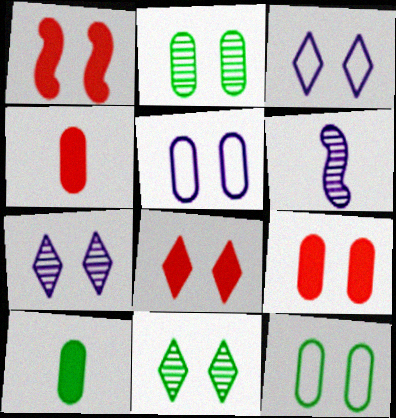[[1, 2, 3], 
[1, 5, 11], 
[1, 7, 12], 
[1, 8, 9], 
[2, 5, 9], 
[3, 8, 11]]